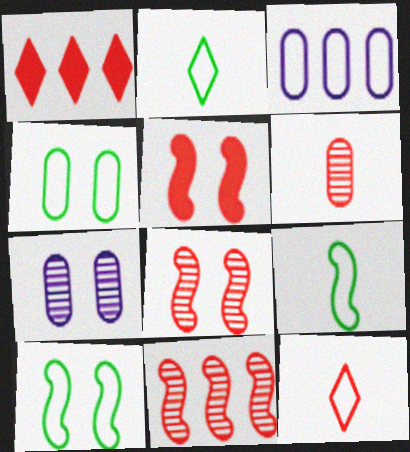[[1, 7, 9], 
[3, 10, 12]]